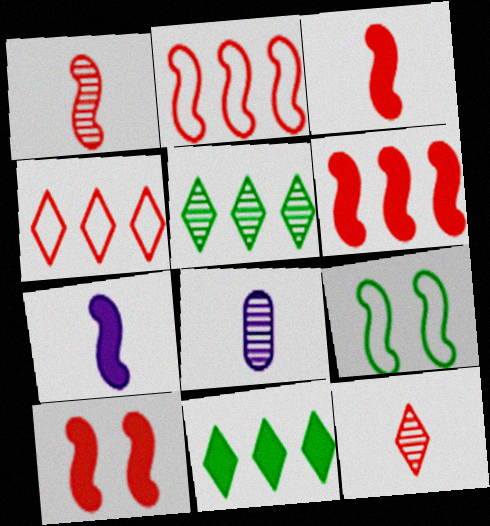[[1, 2, 10], 
[3, 6, 10]]